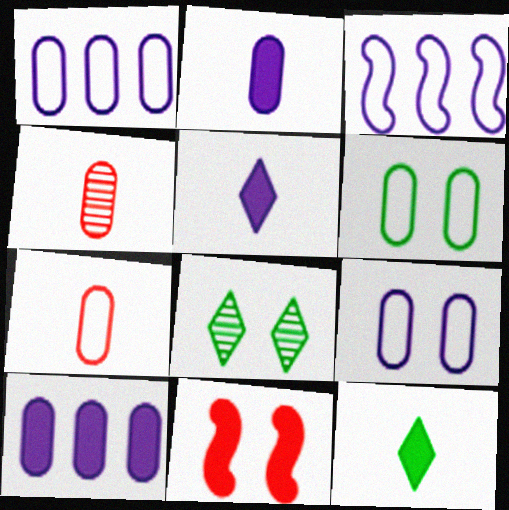[[1, 6, 7], 
[4, 6, 10], 
[8, 9, 11], 
[10, 11, 12]]